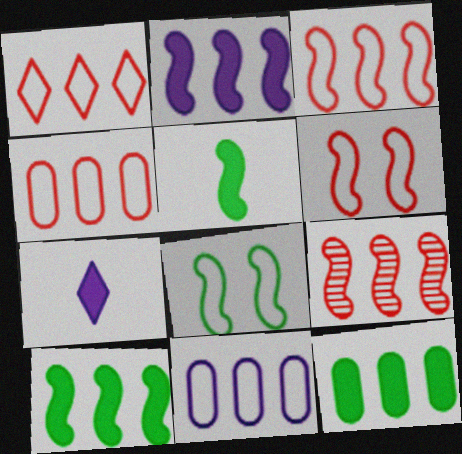[[1, 3, 4]]